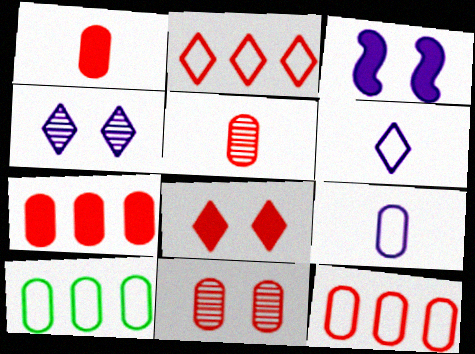[[1, 11, 12]]